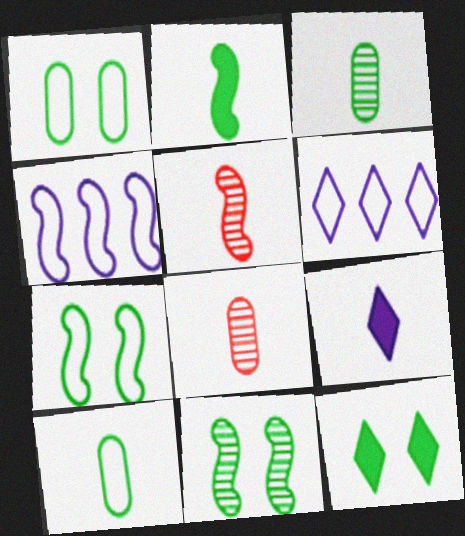[[1, 11, 12], 
[4, 8, 12], 
[5, 9, 10]]